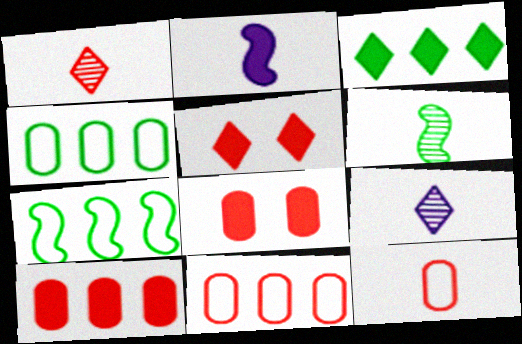[[2, 3, 8], 
[7, 8, 9]]